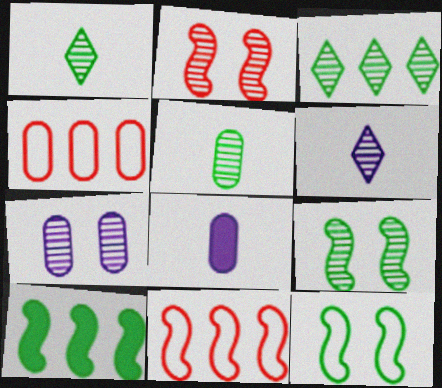[[3, 5, 9]]